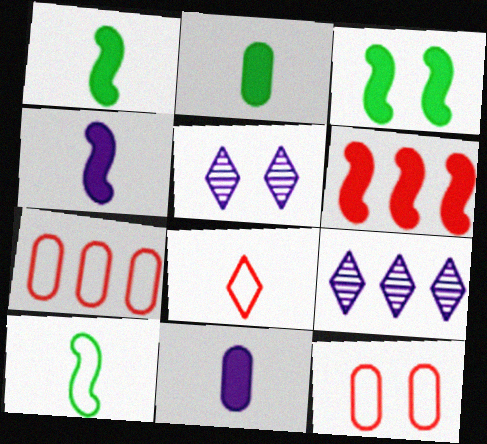[[1, 5, 7], 
[1, 9, 12], 
[3, 4, 6], 
[3, 5, 12]]